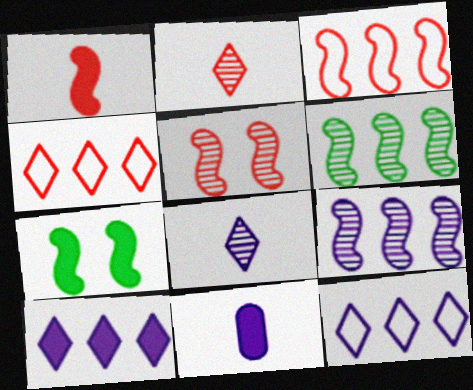[[1, 3, 5]]